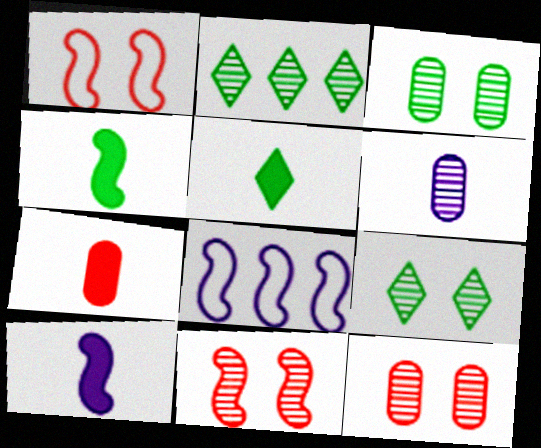[[2, 6, 11], 
[4, 8, 11], 
[5, 7, 10], 
[5, 8, 12], 
[7, 8, 9]]